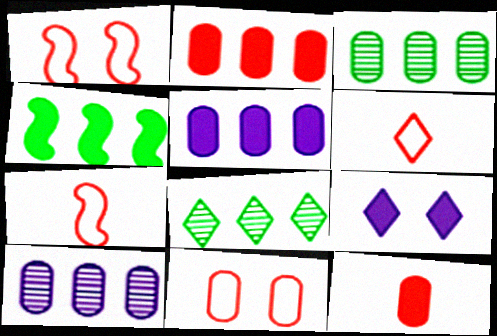[[3, 7, 9], 
[4, 9, 12], 
[6, 8, 9]]